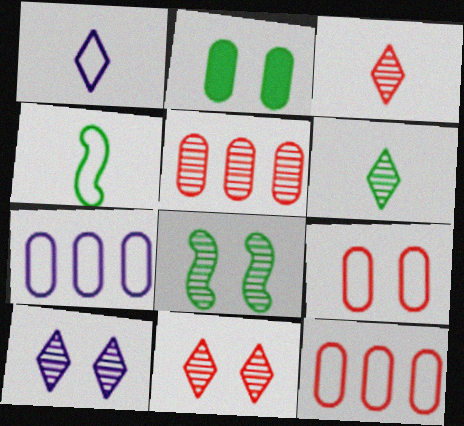[]